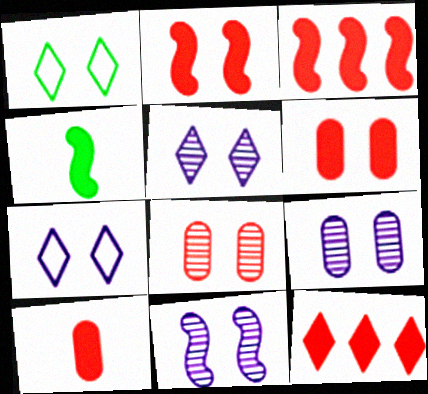[[1, 2, 9], 
[1, 6, 11], 
[2, 10, 12], 
[5, 9, 11]]